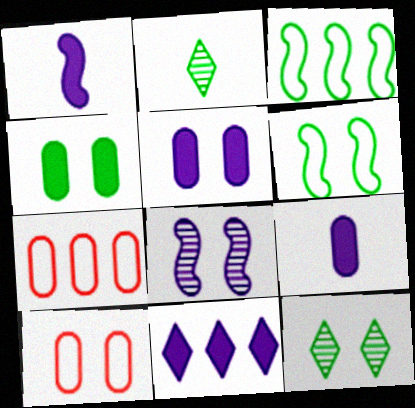[[1, 5, 11], 
[1, 7, 12], 
[2, 3, 4], 
[4, 6, 12]]